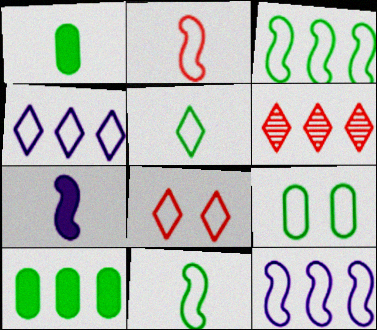[[2, 4, 9], 
[3, 5, 9], 
[4, 5, 8], 
[6, 7, 9], 
[6, 10, 12]]